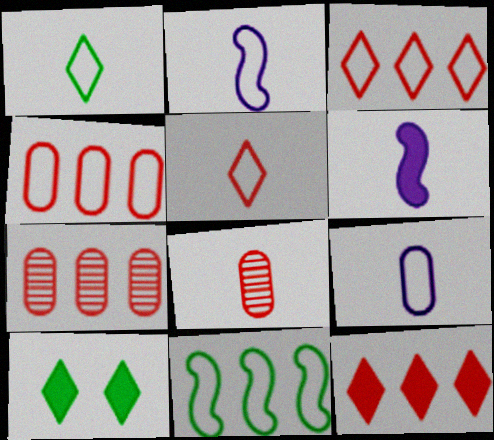[[1, 6, 8], 
[2, 7, 10]]